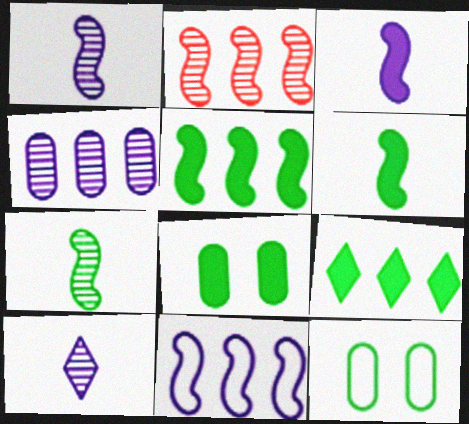[[2, 5, 11], 
[6, 8, 9], 
[7, 9, 12]]